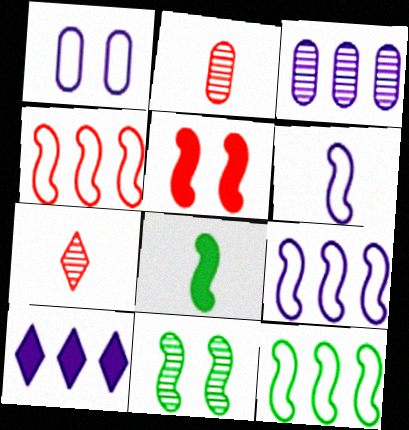[[3, 7, 11], 
[3, 9, 10], 
[4, 9, 12], 
[8, 11, 12]]